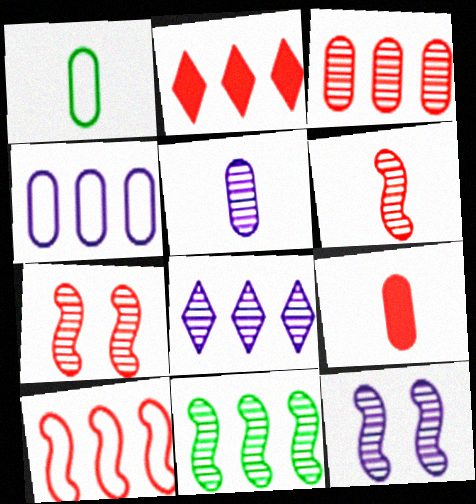[[1, 2, 12], 
[1, 5, 9], 
[2, 3, 10], 
[2, 4, 11], 
[3, 8, 11], 
[5, 8, 12], 
[6, 11, 12]]